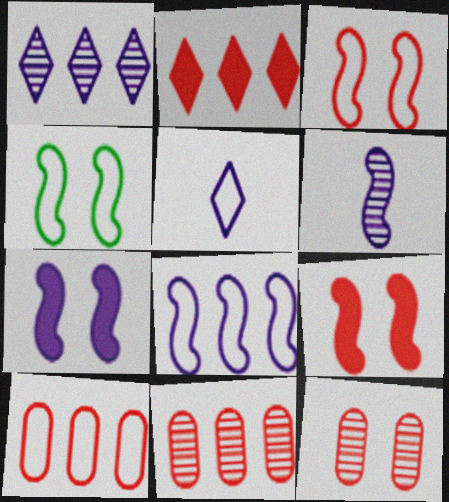[[4, 5, 10], 
[6, 7, 8]]